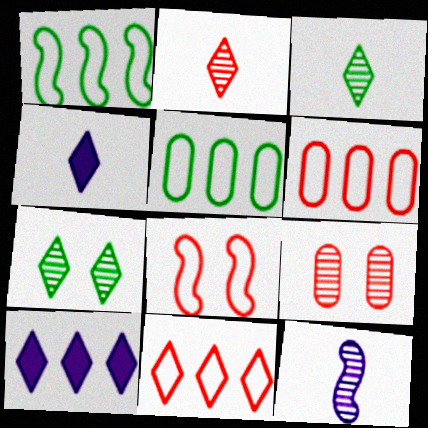[[1, 4, 9], 
[4, 7, 11]]